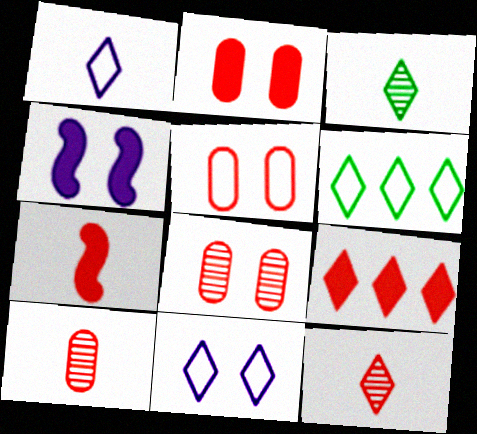[[2, 5, 8], 
[2, 7, 9], 
[3, 9, 11], 
[4, 6, 10]]